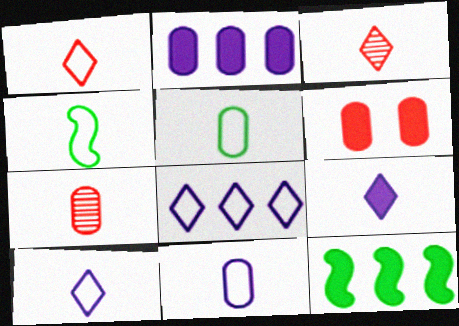[[1, 4, 11], 
[4, 7, 9], 
[6, 9, 12]]